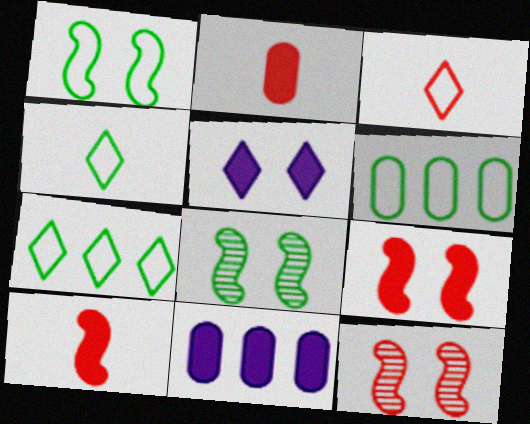[[1, 4, 6], 
[3, 8, 11], 
[4, 11, 12]]